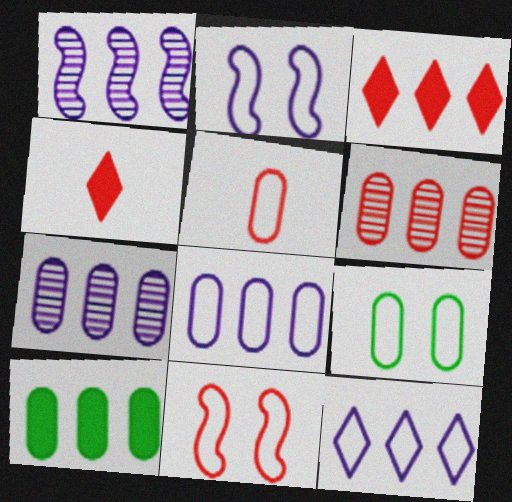[[1, 4, 9], 
[4, 6, 11], 
[5, 8, 9], 
[6, 8, 10]]